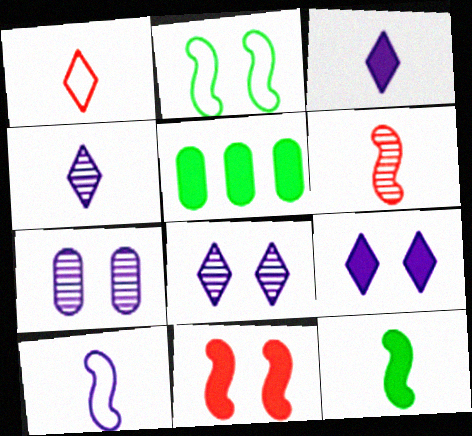[[3, 5, 11], 
[6, 10, 12]]